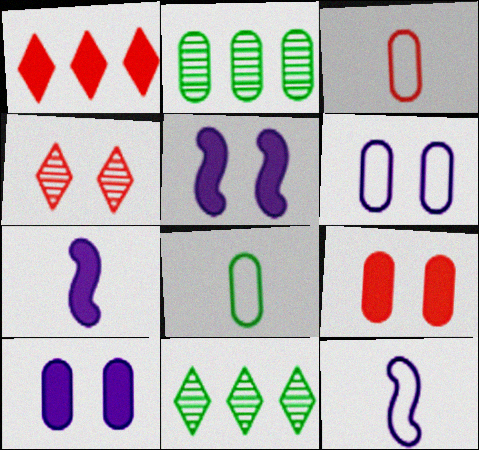[[2, 3, 10], 
[3, 5, 11], 
[9, 11, 12]]